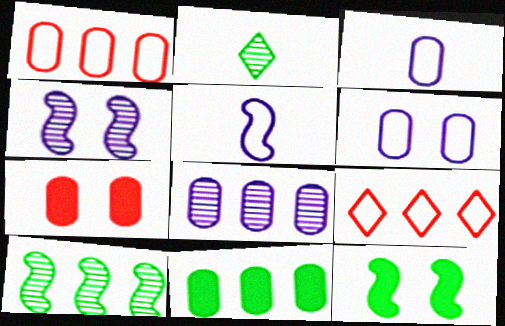[[1, 8, 11]]